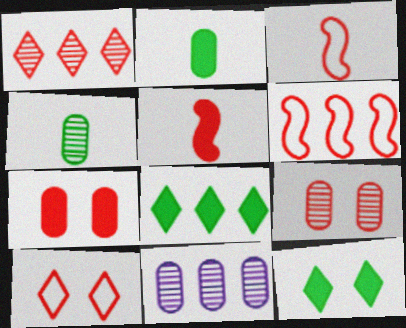[[1, 3, 7], 
[3, 11, 12], 
[4, 9, 11], 
[6, 8, 11]]